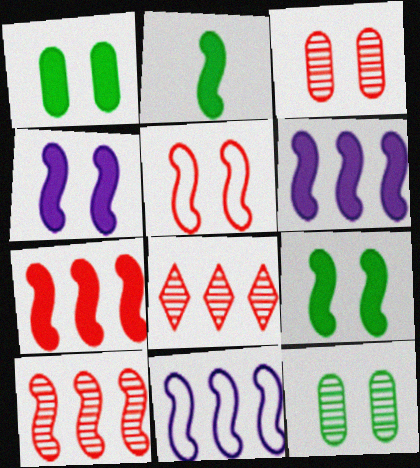[[2, 4, 7]]